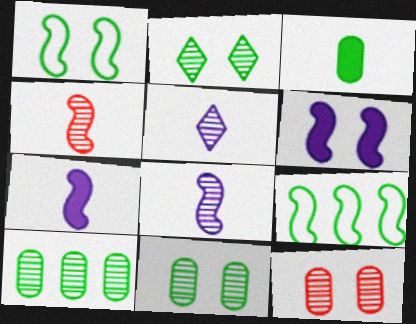[[2, 3, 9], 
[4, 6, 9]]